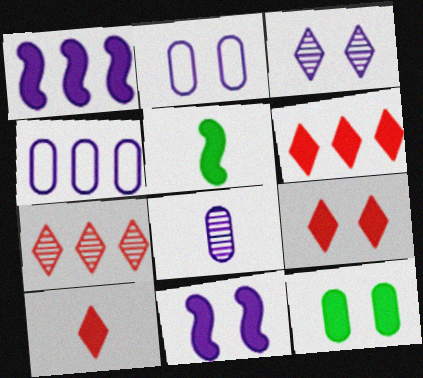[[1, 10, 12], 
[2, 3, 11], 
[2, 5, 7], 
[6, 9, 10], 
[9, 11, 12]]